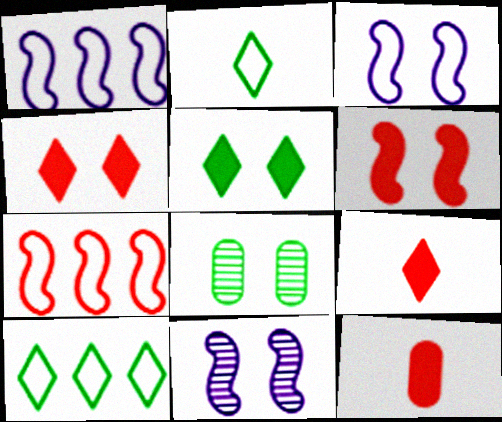[[1, 8, 9], 
[3, 4, 8], 
[10, 11, 12]]